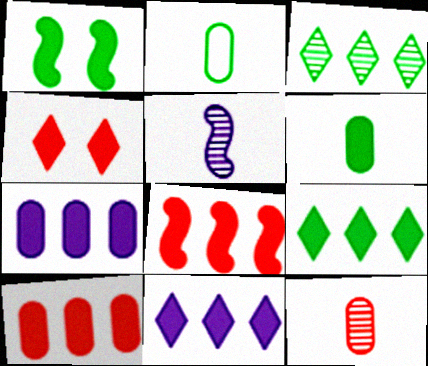[[1, 2, 3], 
[1, 6, 9], 
[7, 8, 9]]